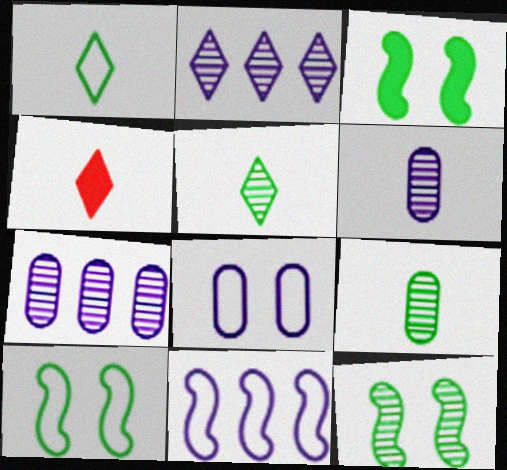[[3, 10, 12], 
[4, 7, 10]]